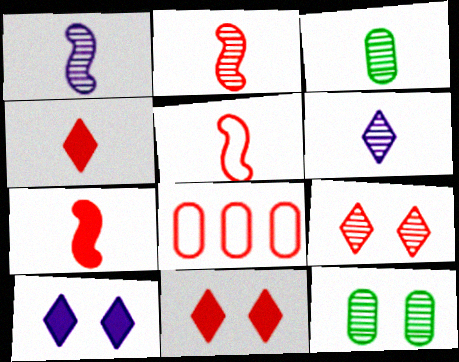[[2, 3, 6], 
[2, 5, 7], 
[2, 8, 11], 
[7, 8, 9]]